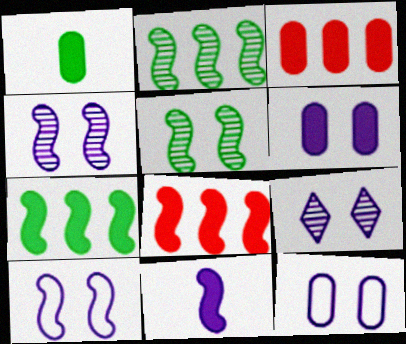[[1, 3, 6], 
[6, 9, 10]]